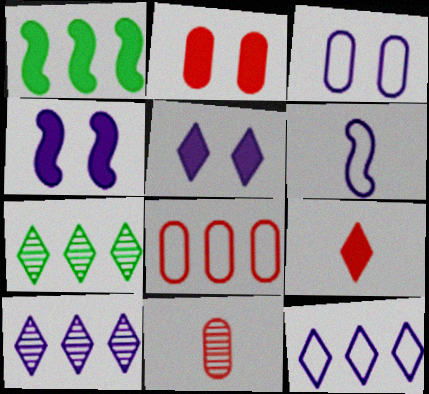[[1, 8, 10], 
[2, 6, 7], 
[2, 8, 11], 
[3, 6, 12]]